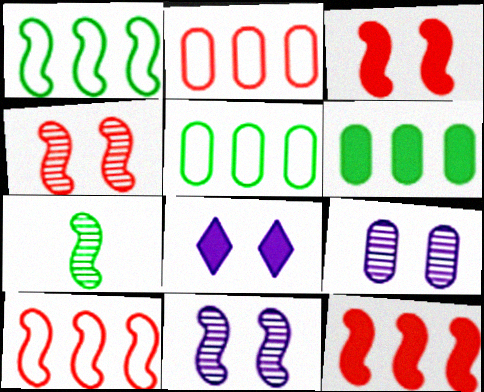[[2, 7, 8]]